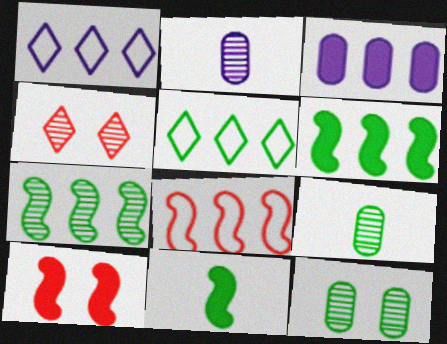[[1, 9, 10], 
[2, 4, 7], 
[2, 5, 10], 
[5, 11, 12]]